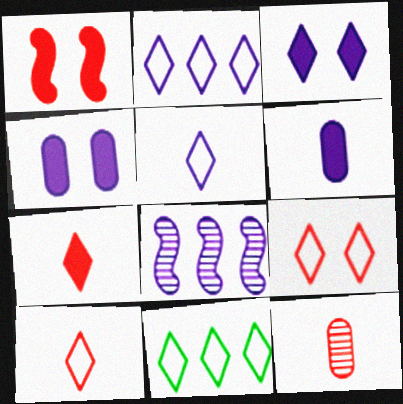[[4, 5, 8], 
[5, 9, 11]]